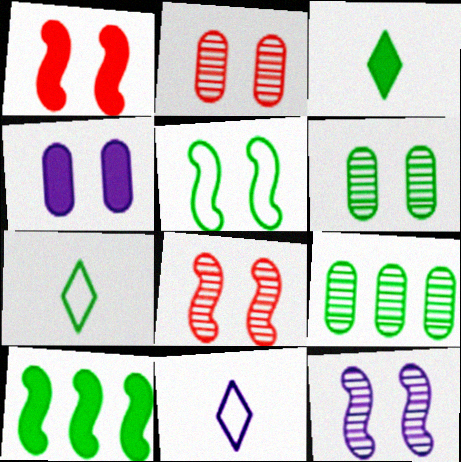[[1, 5, 12], 
[1, 9, 11], 
[2, 10, 11], 
[3, 5, 9], 
[6, 7, 10]]